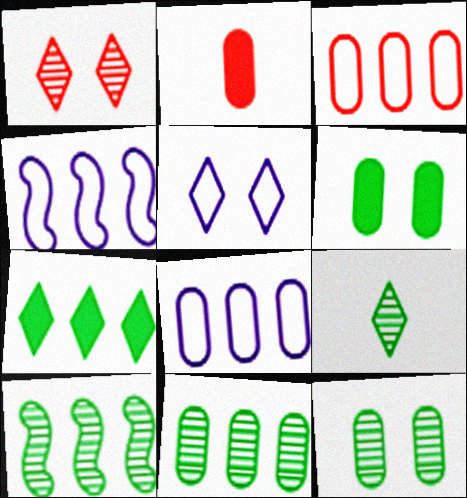[[2, 5, 10], 
[2, 8, 12], 
[9, 10, 12]]